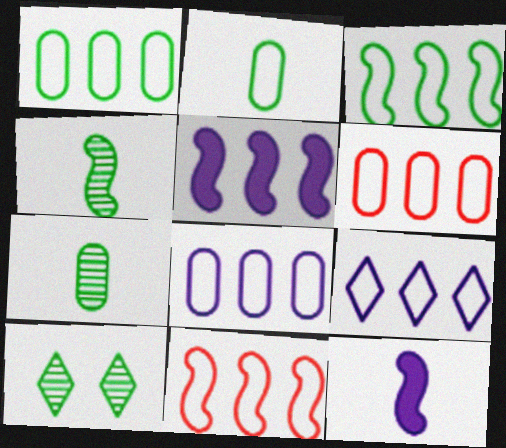[[1, 6, 8], 
[1, 9, 11], 
[3, 6, 9], 
[6, 10, 12]]